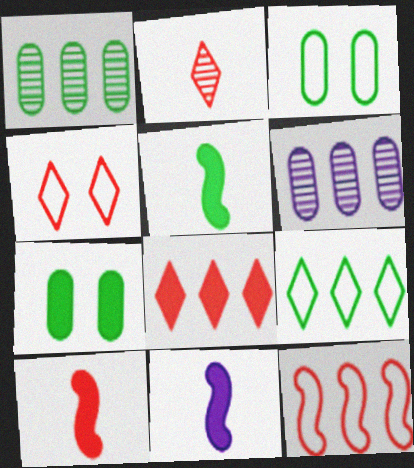[[1, 4, 11], 
[2, 4, 8], 
[4, 5, 6], 
[5, 10, 11], 
[7, 8, 11]]